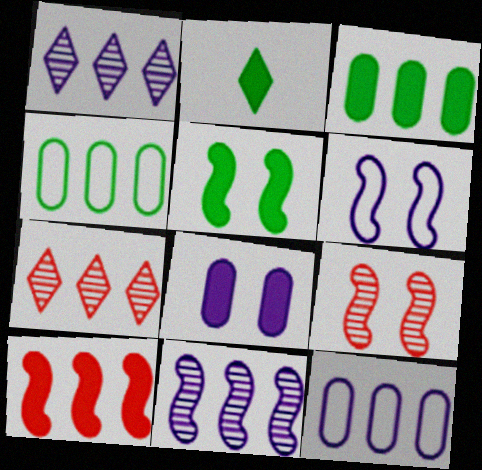[[1, 4, 10], 
[2, 3, 5], 
[2, 8, 10], 
[2, 9, 12], 
[5, 6, 9]]